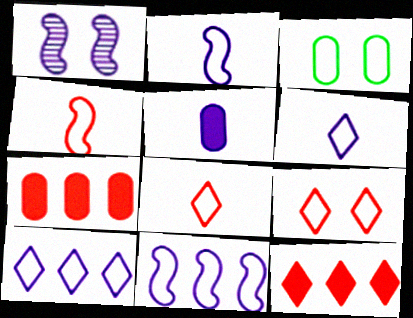[[1, 5, 10], 
[3, 4, 10], 
[3, 8, 11]]